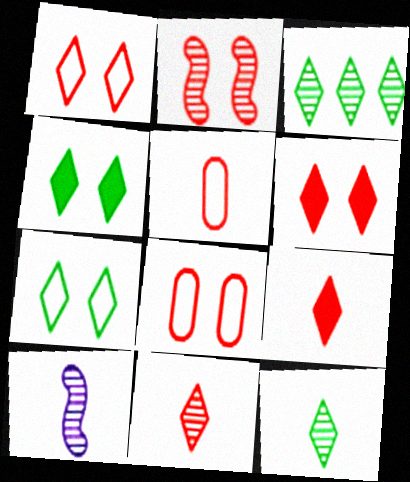[[2, 6, 8]]